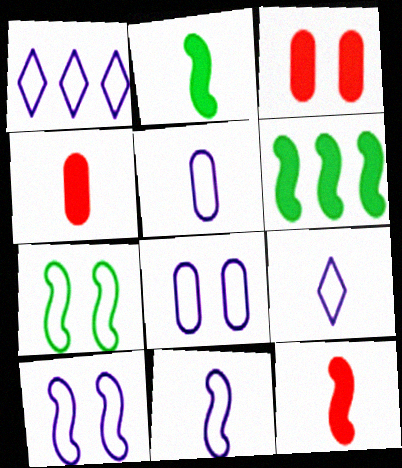[[1, 5, 10], 
[1, 8, 11], 
[5, 9, 11]]